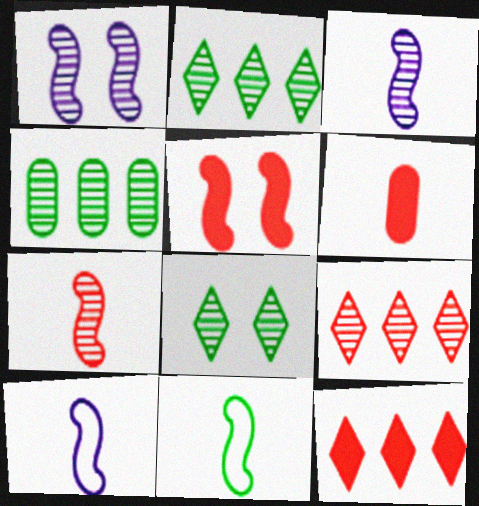[[5, 6, 12]]